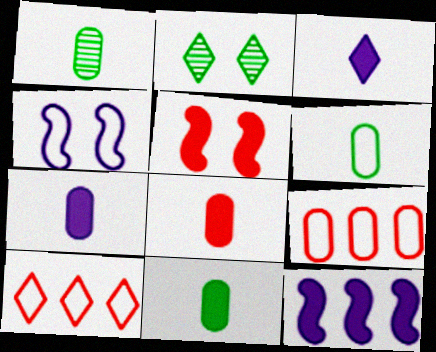[[1, 6, 11], 
[2, 3, 10], 
[4, 6, 10], 
[7, 8, 11]]